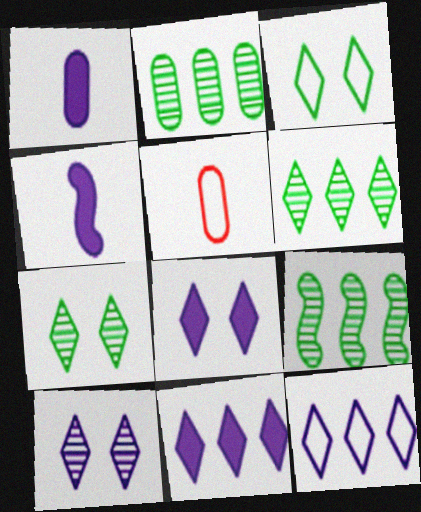[[2, 6, 9], 
[5, 8, 9]]